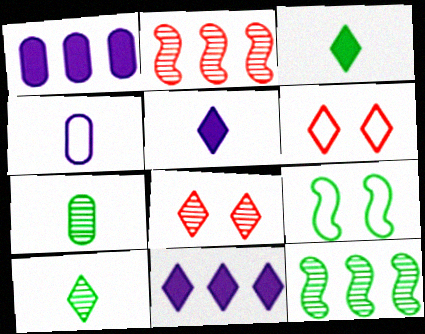[[6, 10, 11]]